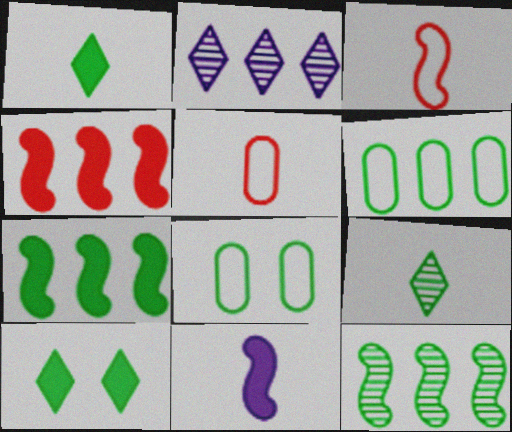[[1, 8, 12], 
[2, 4, 6], 
[5, 9, 11], 
[7, 8, 9]]